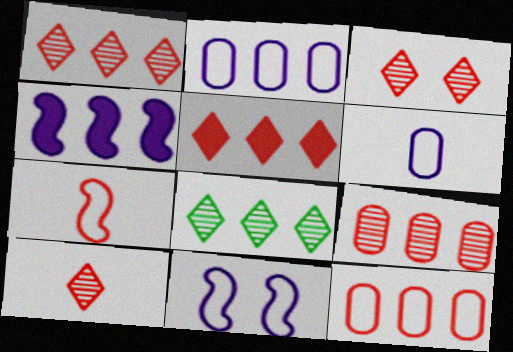[[1, 3, 10], 
[4, 8, 12]]